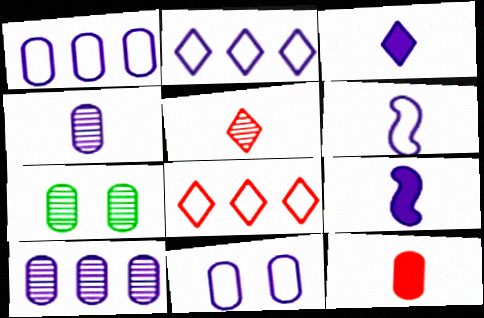[[1, 7, 12], 
[2, 6, 11], 
[3, 4, 6], 
[7, 8, 9]]